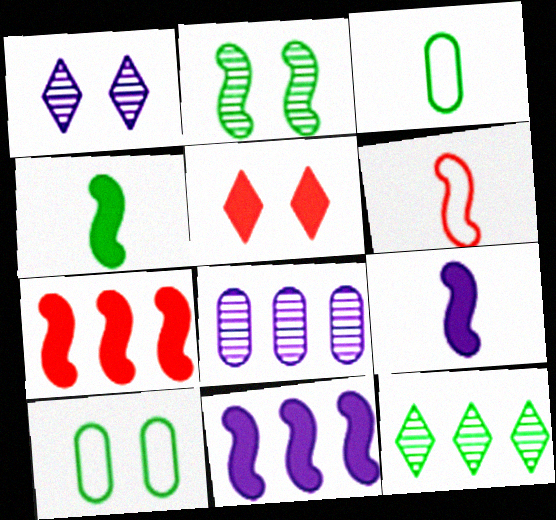[[1, 3, 7], 
[2, 6, 11], 
[4, 10, 12]]